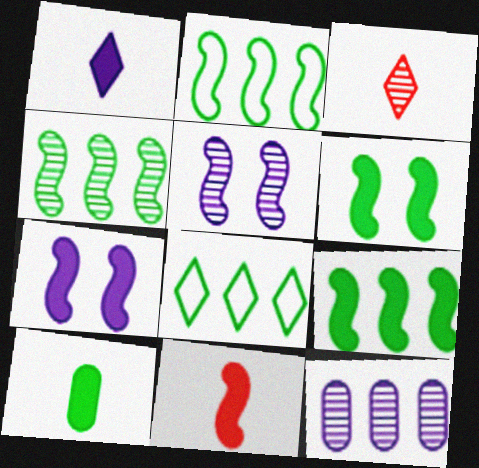[[1, 10, 11], 
[2, 4, 9], 
[2, 5, 11], 
[7, 9, 11]]